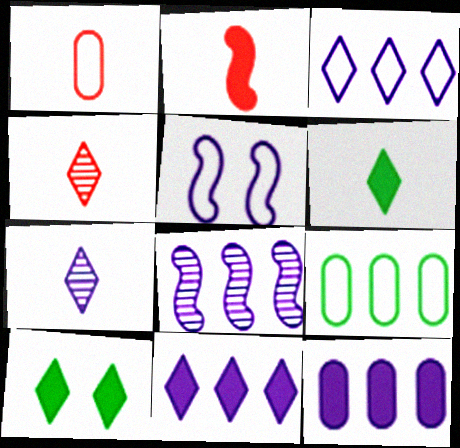[[1, 2, 4], 
[1, 8, 10], 
[2, 10, 12], 
[3, 4, 10], 
[3, 8, 12], 
[5, 7, 12]]